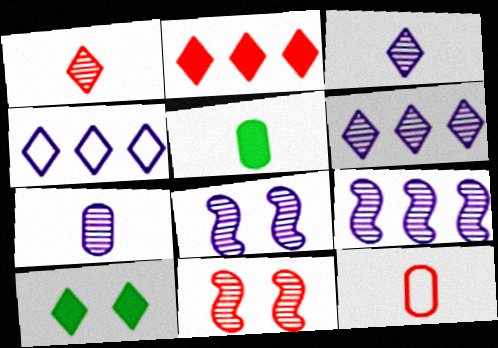[[1, 4, 10], 
[2, 11, 12], 
[4, 5, 11], 
[5, 7, 12], 
[6, 7, 8], 
[9, 10, 12]]